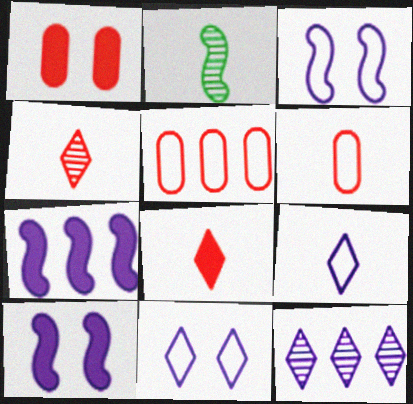[]